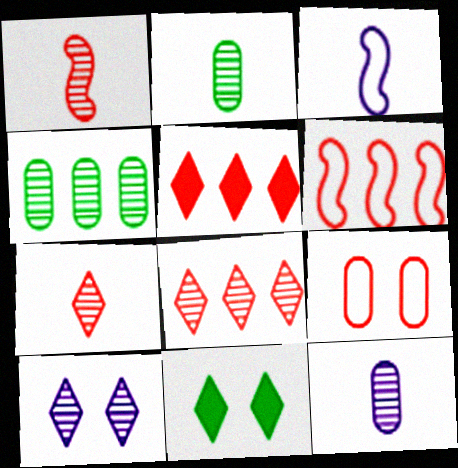[[1, 4, 10], 
[1, 5, 9], 
[6, 11, 12]]